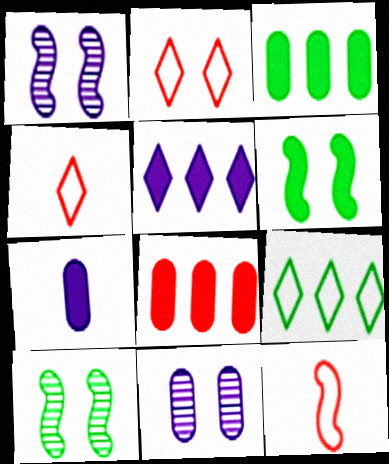[[1, 3, 4], 
[2, 6, 11]]